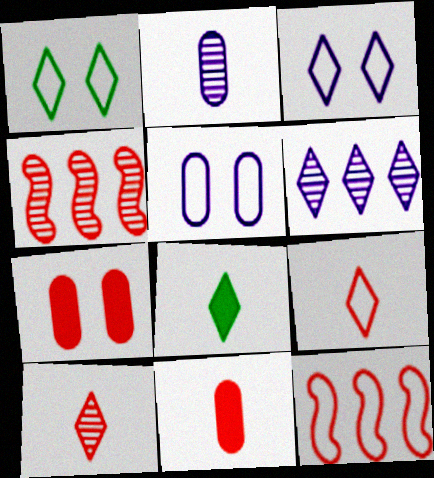[[4, 5, 8], 
[4, 7, 9], 
[7, 10, 12]]